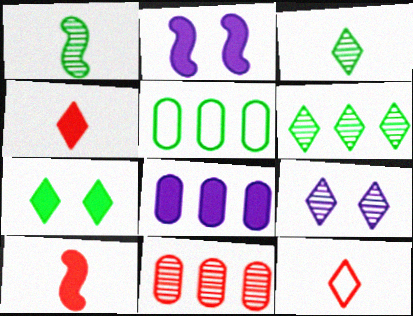[[1, 5, 7], 
[1, 9, 11], 
[5, 8, 11], 
[5, 9, 10], 
[7, 8, 10]]